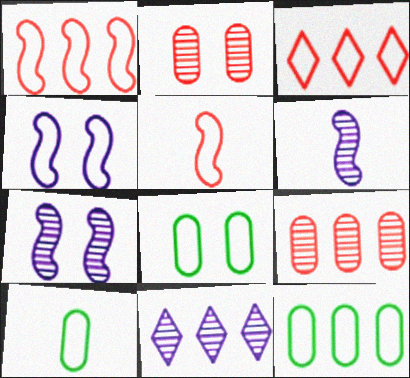[[3, 4, 10], 
[8, 10, 12]]